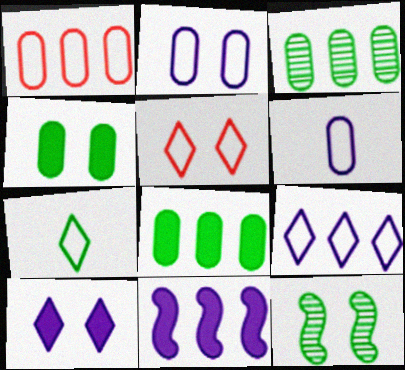[[5, 7, 9], 
[7, 8, 12]]